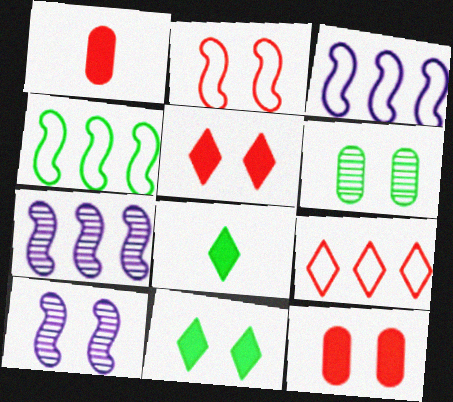[[4, 6, 8]]